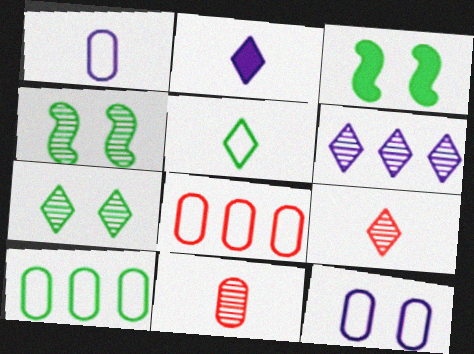[[2, 4, 8], 
[2, 5, 9], 
[4, 6, 11], 
[6, 7, 9]]